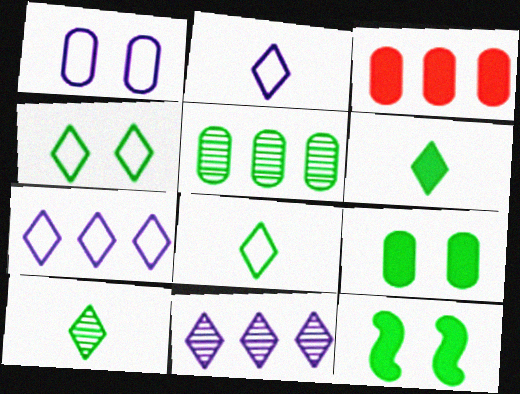[[5, 8, 12], 
[6, 8, 10]]